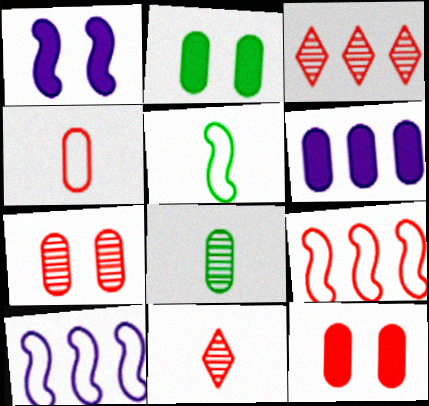[[2, 10, 11], 
[9, 11, 12]]